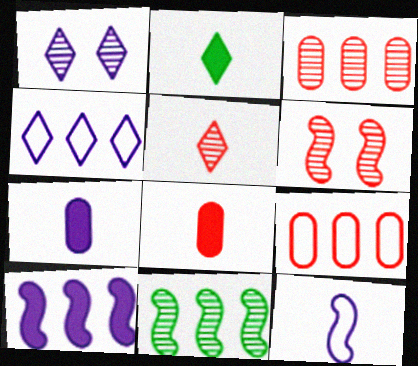[[3, 5, 6]]